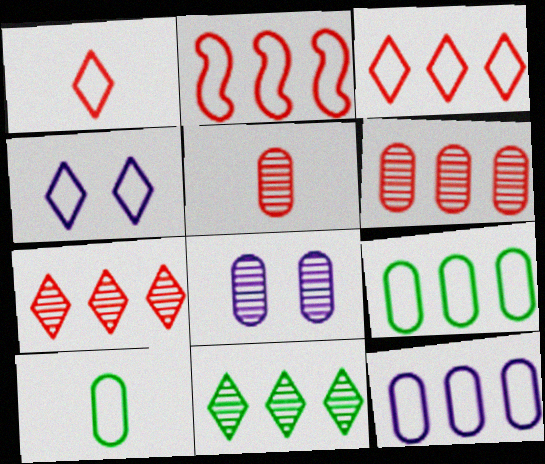[[2, 4, 10]]